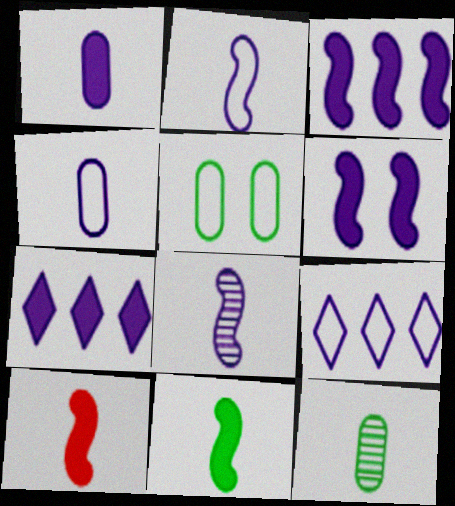[[1, 6, 7]]